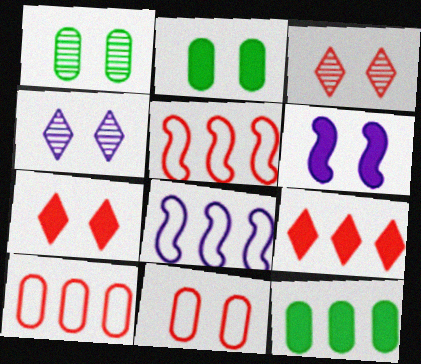[[2, 6, 7]]